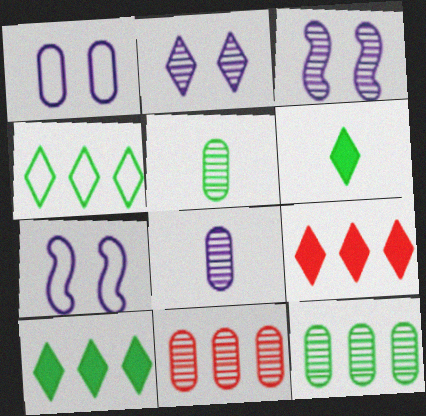[[5, 7, 9], 
[6, 7, 11]]